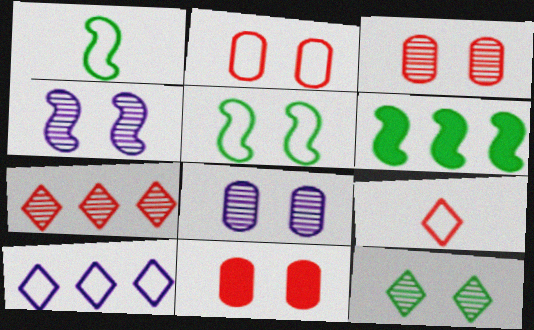[[1, 2, 10], 
[2, 3, 11], 
[3, 4, 12], 
[6, 8, 9]]